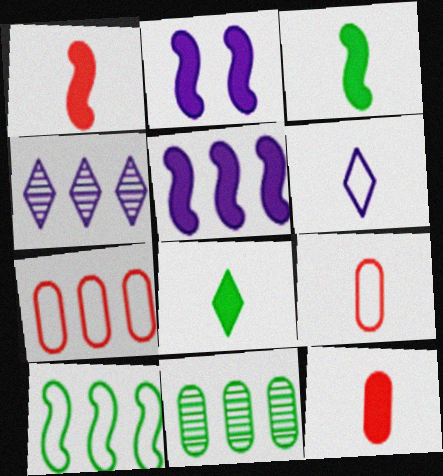[]